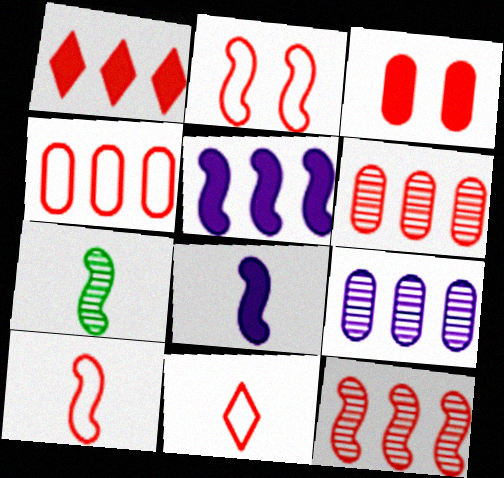[[1, 4, 12], 
[2, 4, 11], 
[2, 5, 7], 
[3, 11, 12], 
[7, 8, 10]]